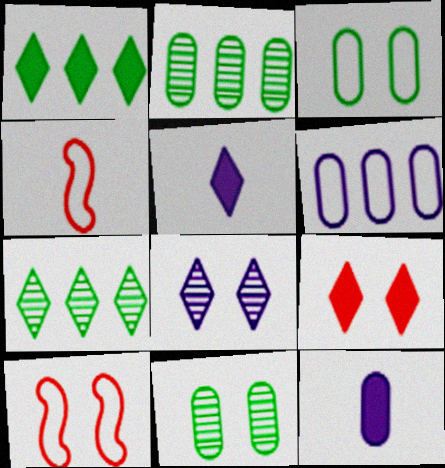[[1, 5, 9], 
[2, 5, 10], 
[7, 10, 12]]